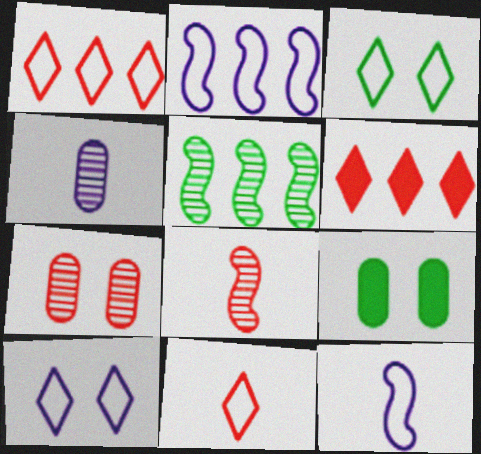[]